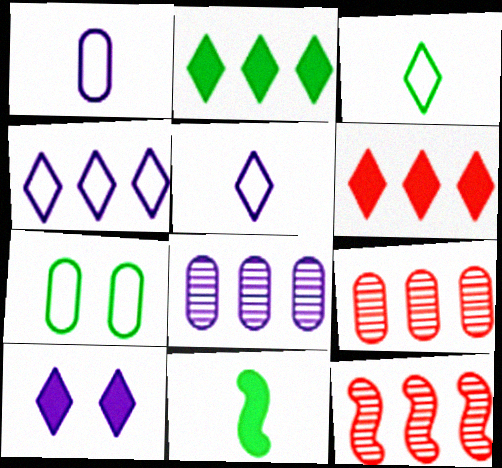[]